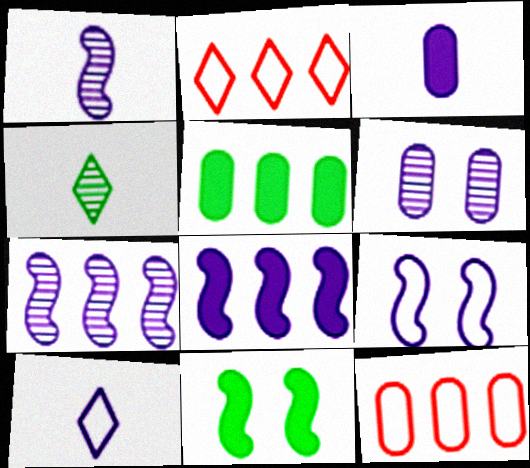[[1, 3, 10], 
[1, 8, 9], 
[2, 5, 7], 
[6, 8, 10]]